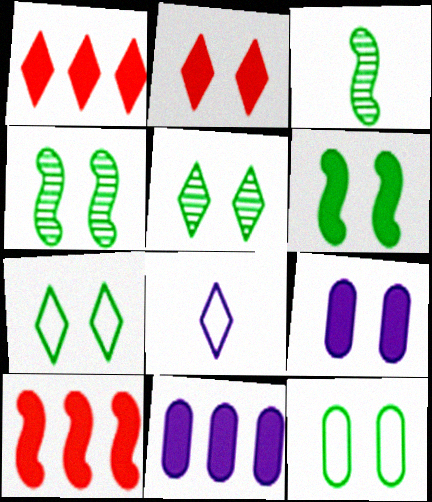[[1, 5, 8], 
[2, 6, 9], 
[5, 6, 12]]